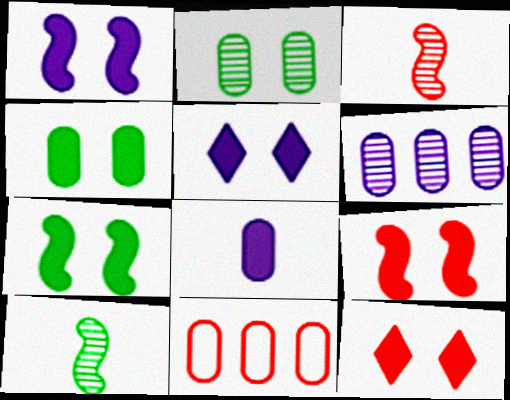[[1, 4, 12], 
[1, 7, 9], 
[2, 8, 11], 
[3, 11, 12], 
[4, 5, 9], 
[5, 10, 11]]